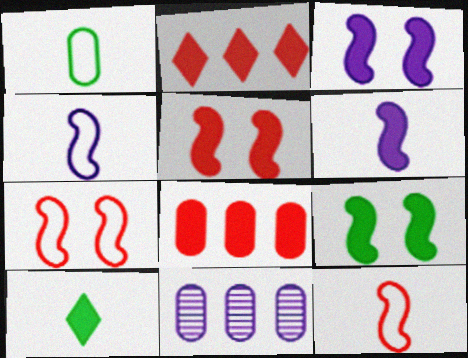[[3, 5, 9], 
[3, 8, 10], 
[7, 10, 11]]